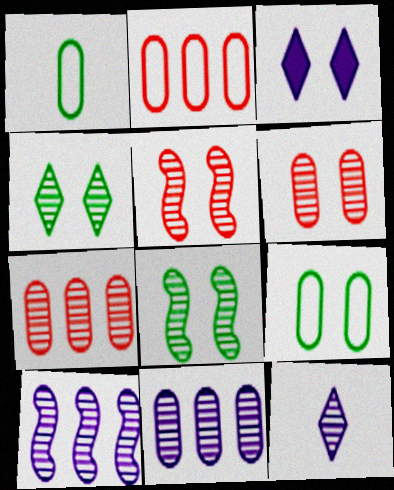[[3, 5, 9], 
[7, 8, 12]]